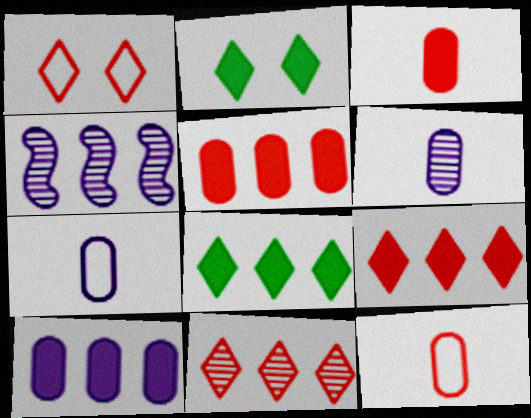[[2, 4, 12]]